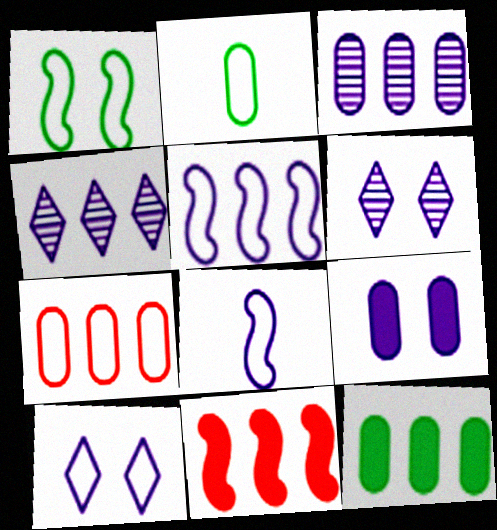[[2, 6, 11], 
[3, 7, 12], 
[4, 8, 9]]